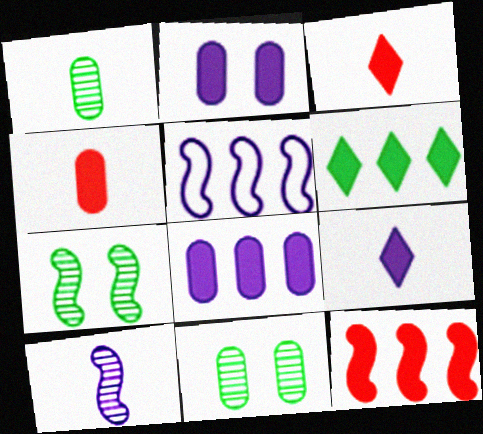[[3, 5, 11], 
[6, 8, 12]]